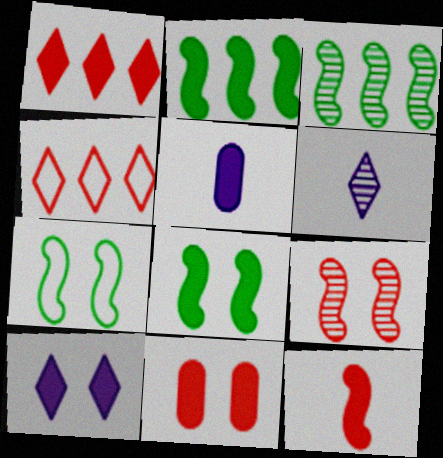[[1, 5, 8], 
[1, 11, 12], 
[8, 10, 11]]